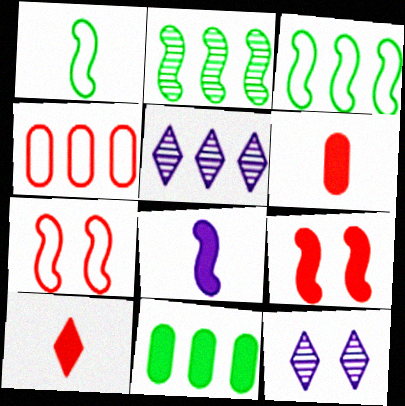[[2, 7, 8], 
[3, 6, 12]]